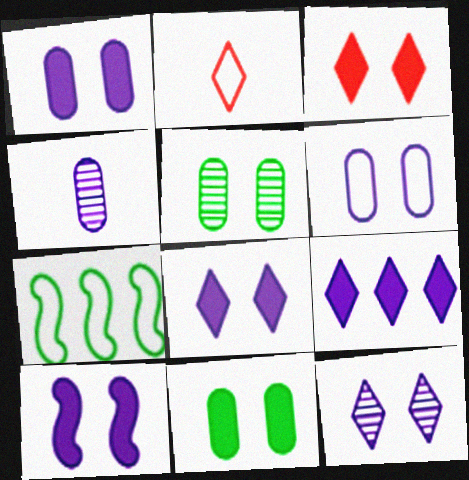[[1, 8, 10], 
[2, 6, 7], 
[3, 4, 7], 
[3, 10, 11], 
[6, 10, 12]]